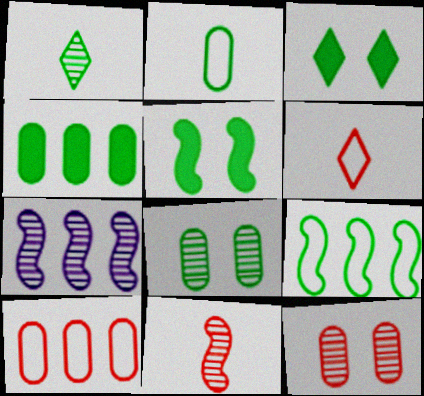[[1, 7, 12], 
[2, 4, 8]]